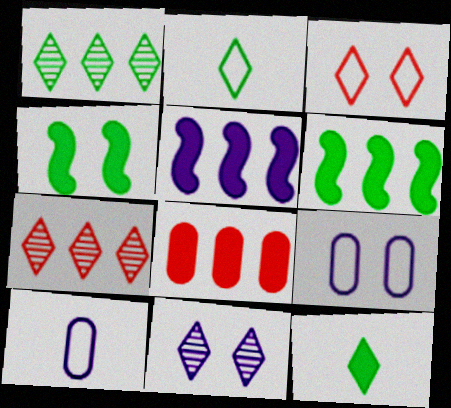[[4, 7, 10], 
[5, 10, 11]]